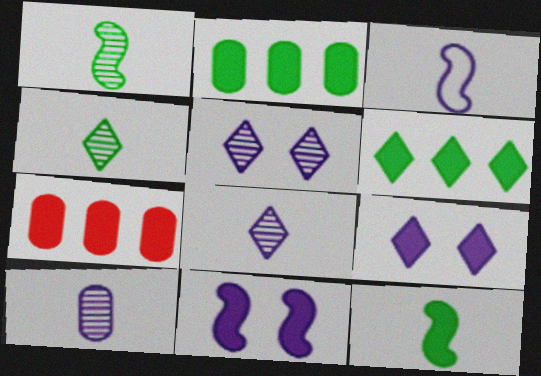[[7, 9, 12]]